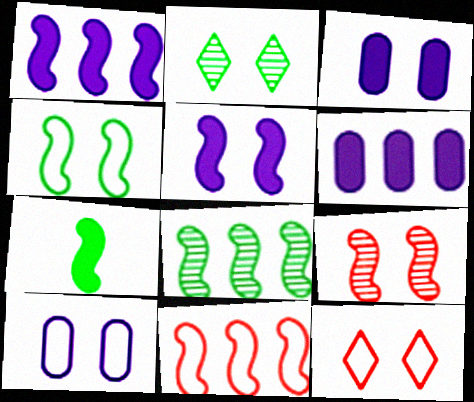[[1, 8, 11], 
[4, 5, 9], 
[4, 7, 8], 
[4, 10, 12]]